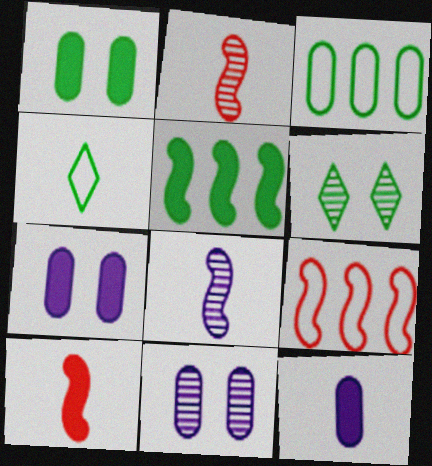[[2, 4, 12], 
[6, 9, 12]]